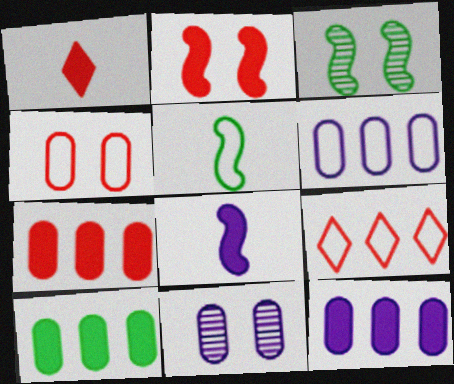[[1, 2, 7], 
[1, 3, 6], 
[7, 10, 12]]